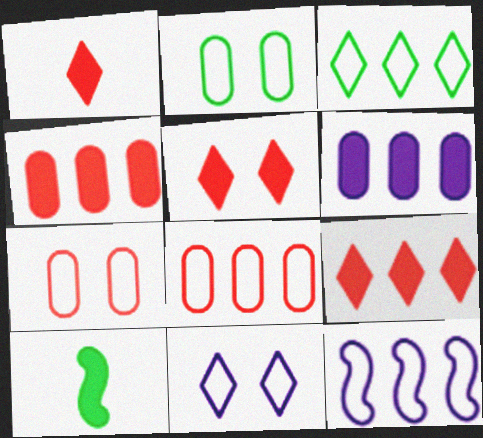[[1, 5, 9], 
[3, 8, 12], 
[5, 6, 10]]